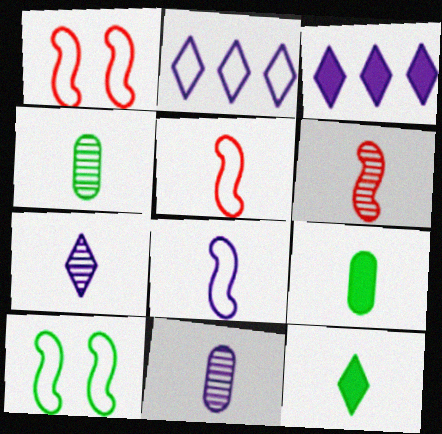[[1, 3, 4], 
[4, 6, 7], 
[5, 7, 9], 
[5, 11, 12]]